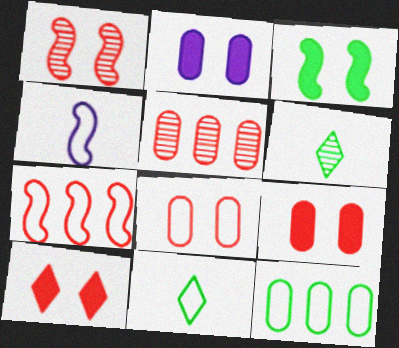[[1, 8, 10], 
[2, 3, 10], 
[2, 6, 7], 
[3, 6, 12]]